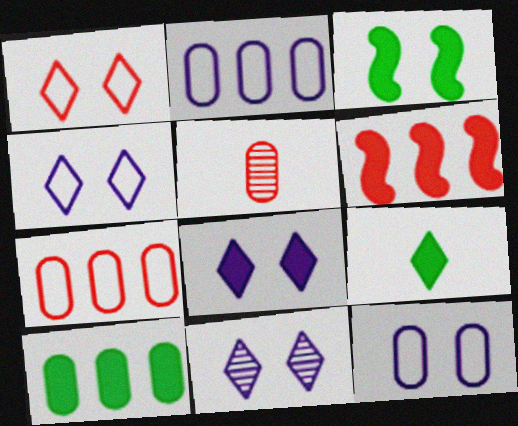[[1, 5, 6], 
[3, 9, 10], 
[4, 8, 11], 
[5, 10, 12]]